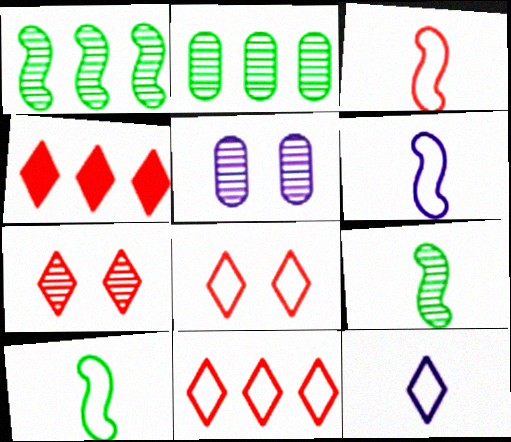[[3, 6, 10], 
[4, 5, 10]]